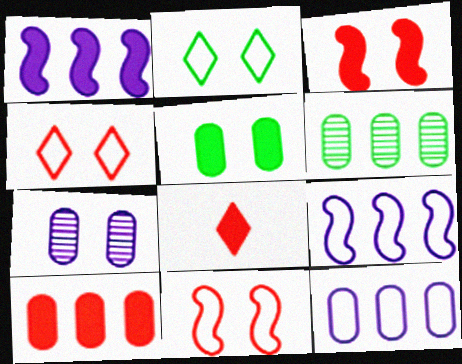[[1, 5, 8], 
[2, 3, 7], 
[3, 8, 10], 
[6, 10, 12]]